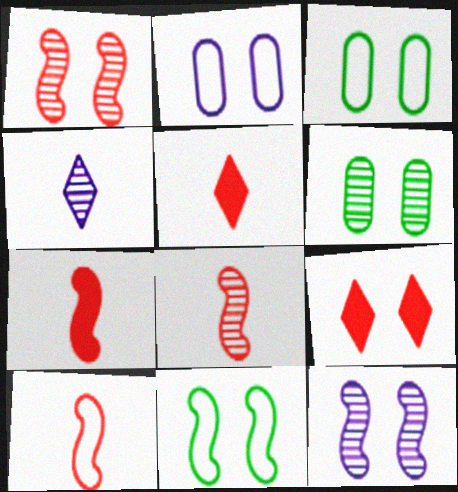[[3, 9, 12], 
[7, 8, 10]]